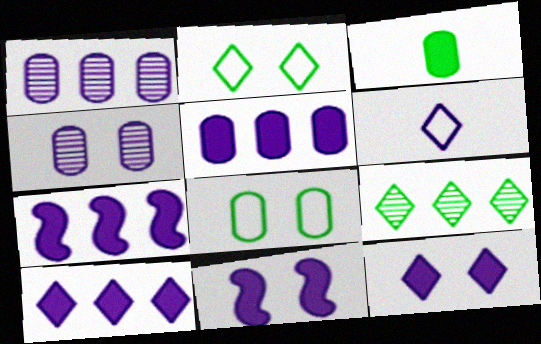[[1, 6, 11], 
[4, 6, 7], 
[5, 7, 10]]